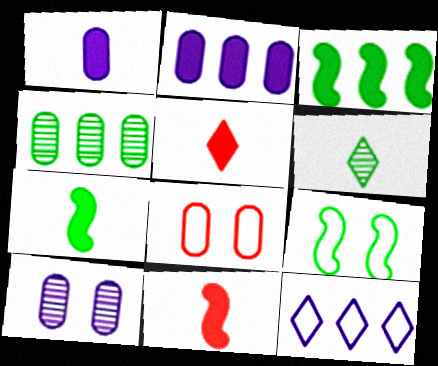[[1, 4, 8], 
[1, 5, 7]]